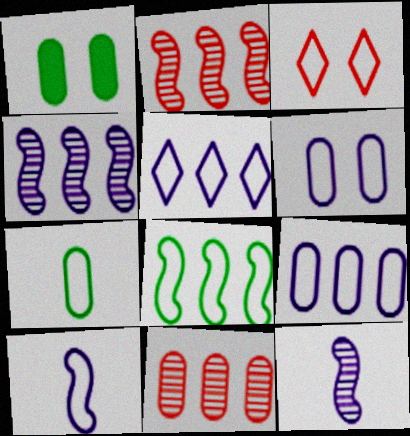[[5, 6, 10]]